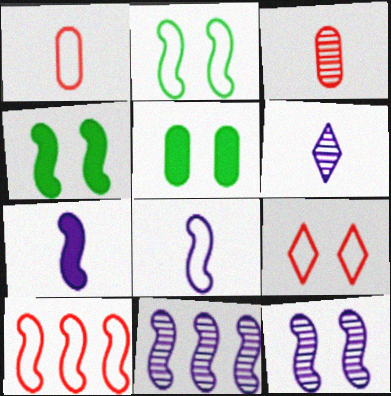[[1, 9, 10], 
[2, 8, 10], 
[5, 6, 10], 
[5, 9, 12]]